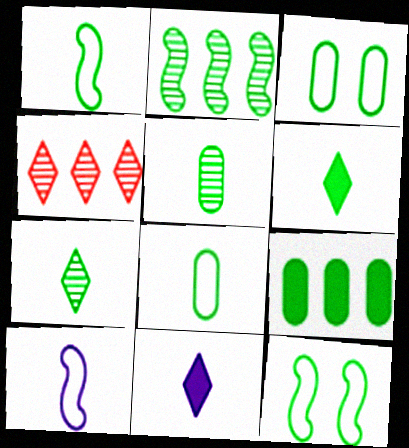[[1, 5, 6], 
[2, 3, 6], 
[3, 5, 9], 
[7, 9, 12]]